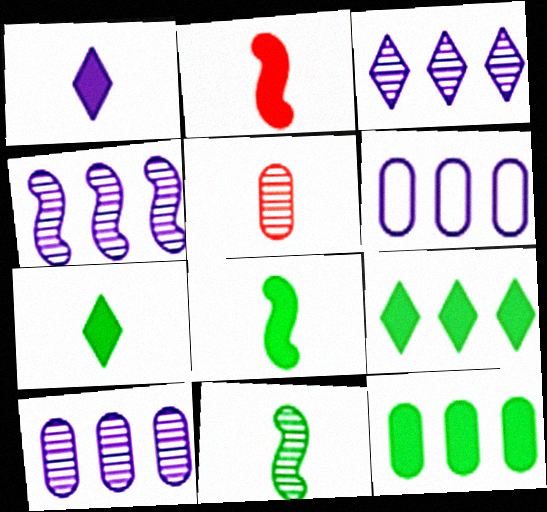[[3, 4, 10]]